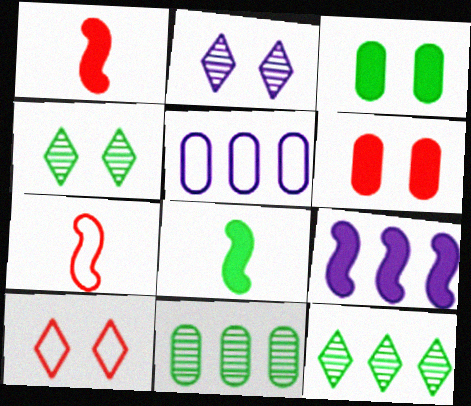[[1, 4, 5]]